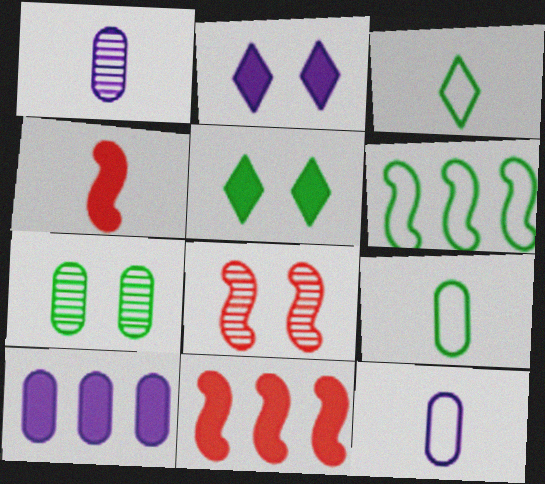[[1, 3, 4], 
[3, 8, 10], 
[4, 5, 10]]